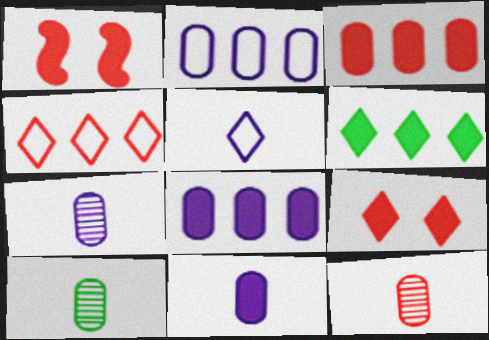[[1, 4, 12], 
[1, 6, 11], 
[7, 10, 12]]